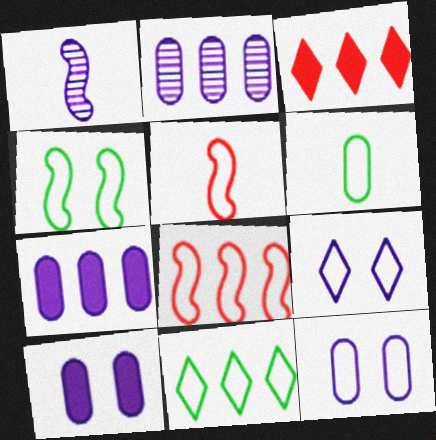[[1, 7, 9], 
[4, 6, 11], 
[5, 11, 12], 
[6, 8, 9]]